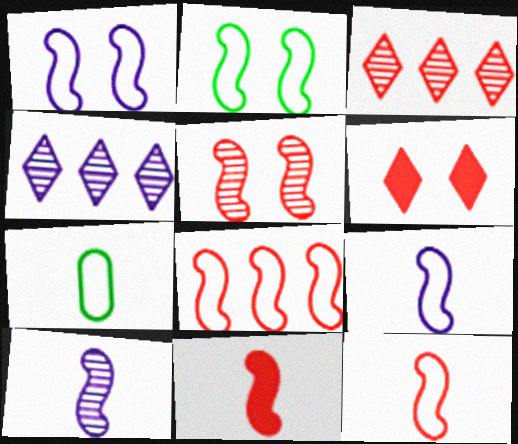[[2, 8, 9], 
[5, 8, 11]]